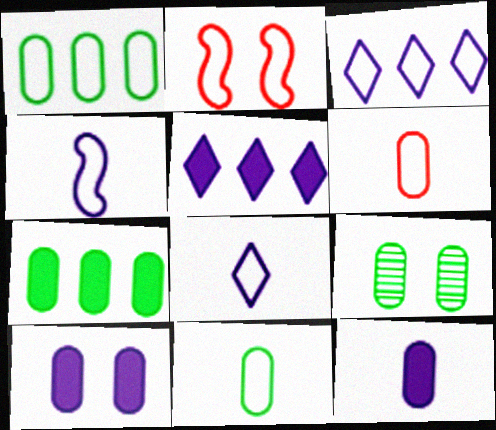[[1, 2, 8], 
[2, 3, 11], 
[7, 9, 11]]